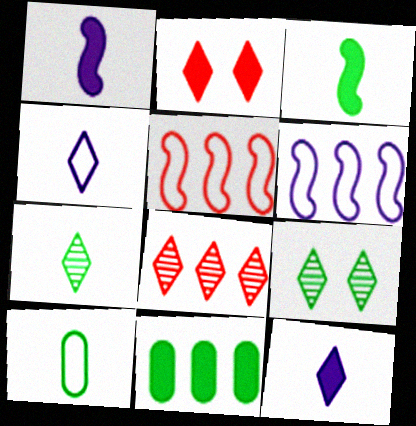[[1, 2, 11], 
[3, 7, 10], 
[6, 8, 11]]